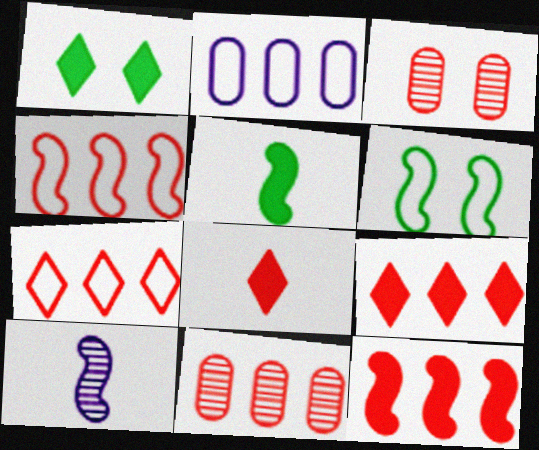[[3, 4, 8], 
[4, 9, 11], 
[6, 10, 12], 
[7, 11, 12]]